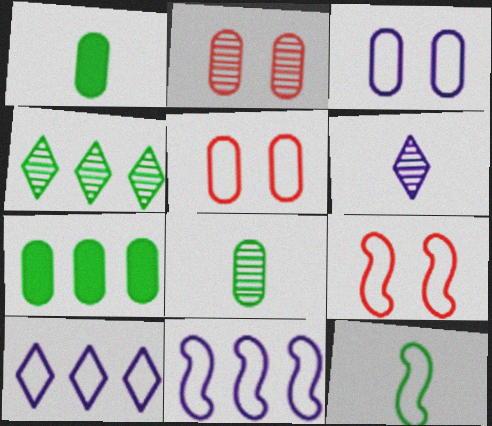[[5, 10, 12], 
[6, 7, 9], 
[9, 11, 12]]